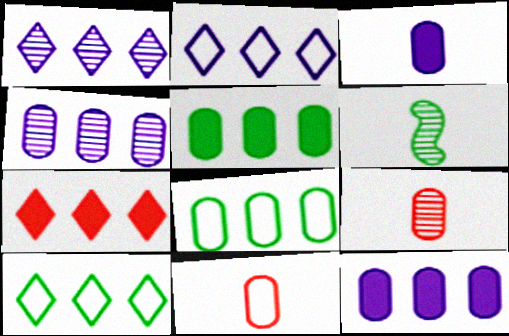[[1, 7, 10]]